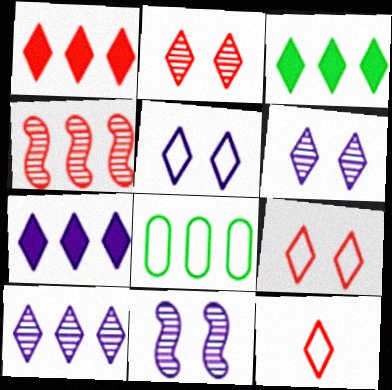[[1, 2, 12], 
[1, 3, 7], 
[3, 6, 12], 
[4, 7, 8]]